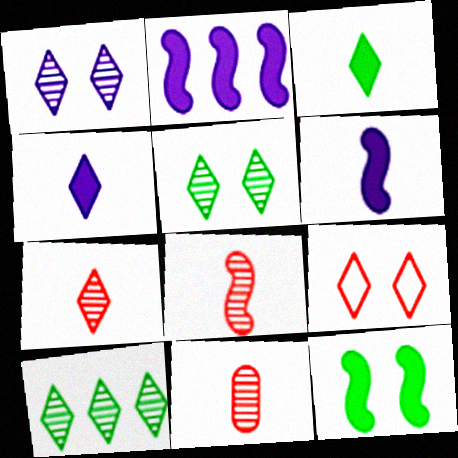[[1, 7, 10], 
[4, 9, 10], 
[7, 8, 11]]